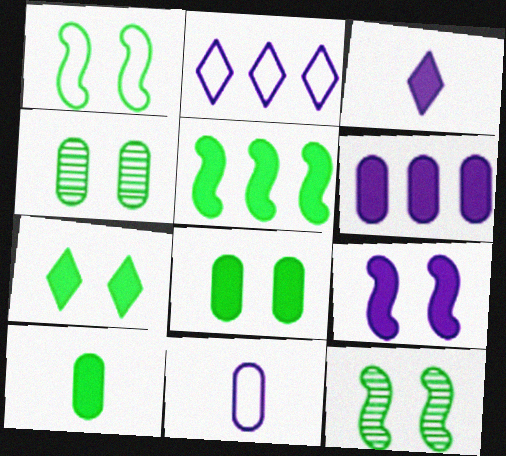[[1, 4, 7], 
[3, 6, 9], 
[5, 7, 10]]